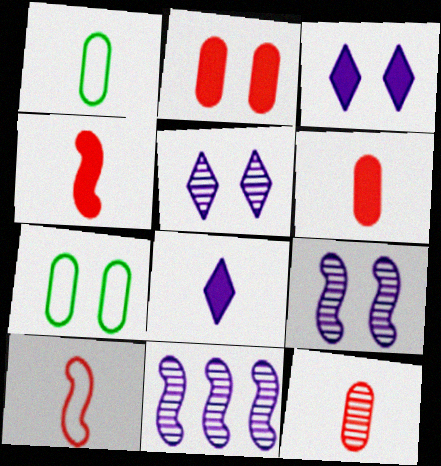[]